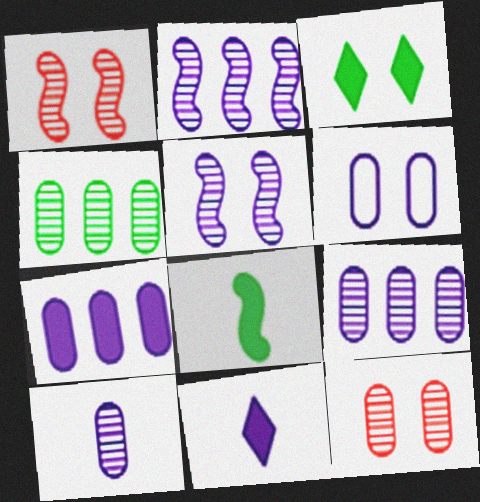[[1, 3, 6], 
[2, 6, 11], 
[4, 10, 12], 
[6, 7, 10]]